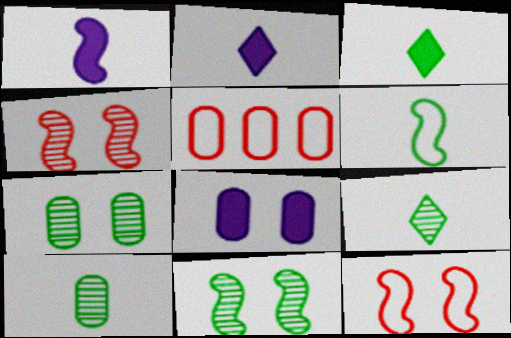[[2, 5, 11], 
[3, 6, 10], 
[5, 8, 10]]